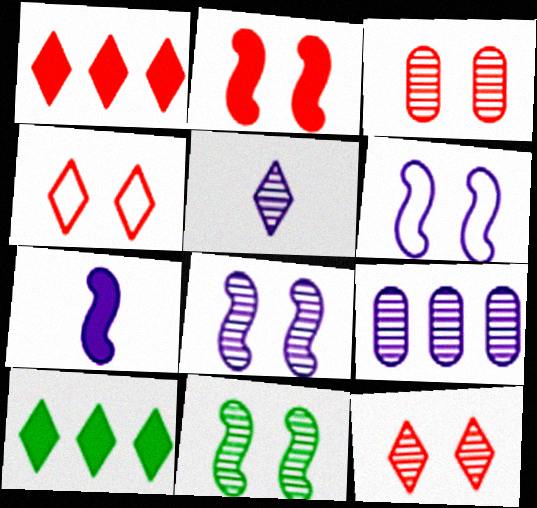[[2, 3, 4], 
[2, 6, 11], 
[4, 5, 10], 
[5, 8, 9]]